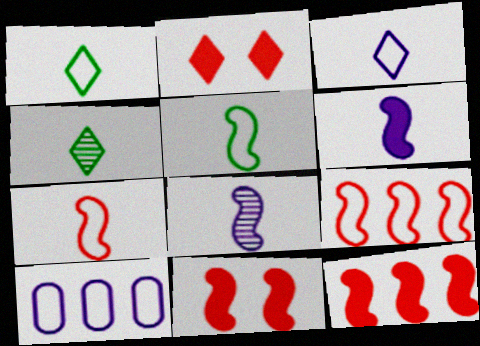[[4, 10, 11]]